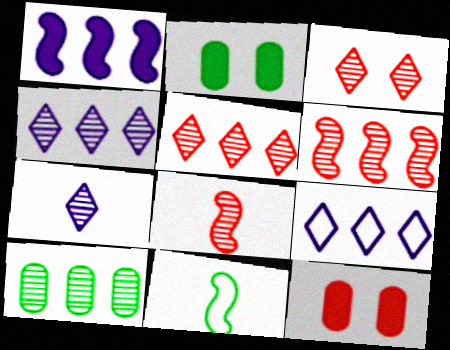[[2, 8, 9], 
[4, 6, 10], 
[4, 11, 12]]